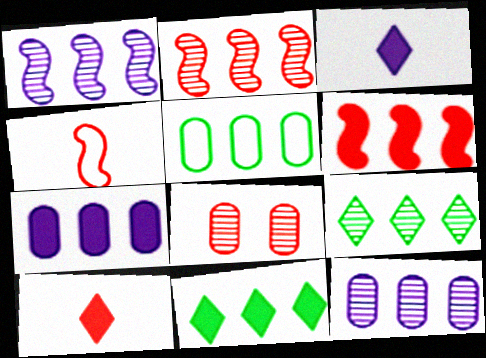[[2, 9, 12], 
[6, 7, 11]]